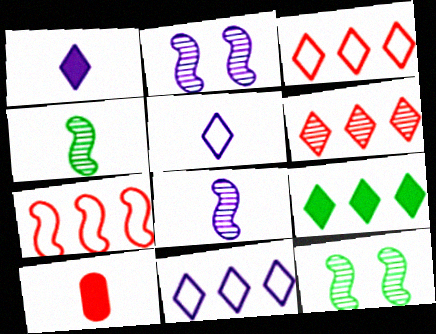[[4, 5, 10], 
[6, 9, 11], 
[10, 11, 12]]